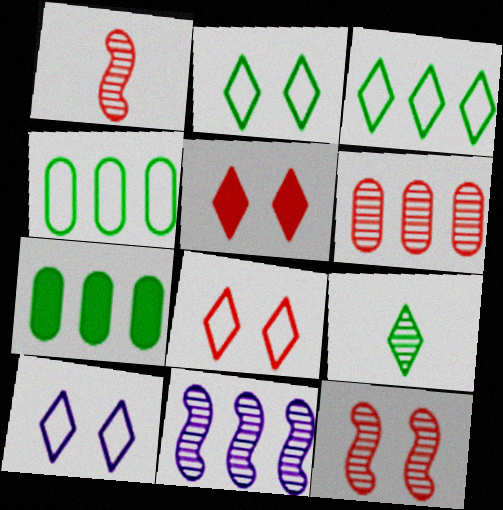[[1, 7, 10], 
[2, 8, 10]]